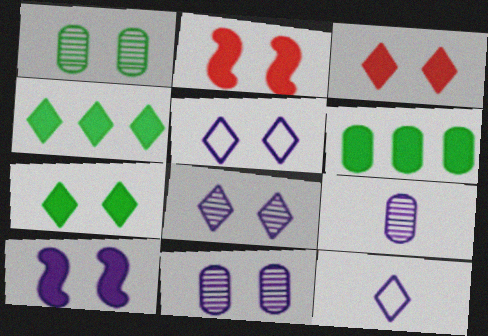[[1, 2, 5], 
[5, 10, 11]]